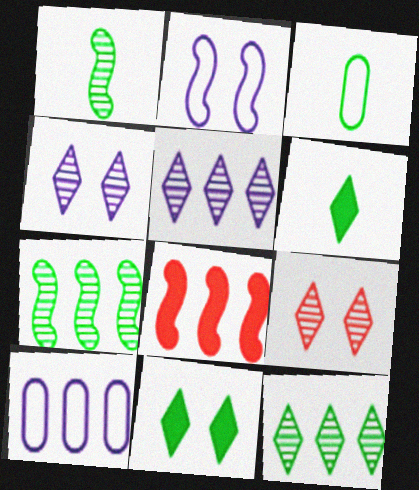[[1, 2, 8], 
[1, 3, 6], 
[3, 4, 8], 
[3, 7, 11], 
[8, 10, 12]]